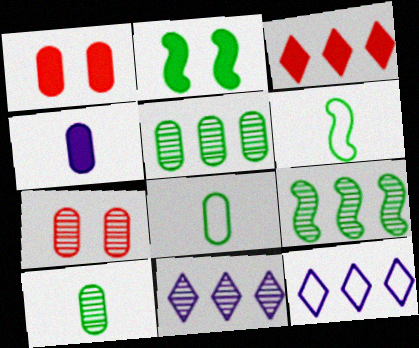[[1, 6, 11], 
[2, 3, 4], 
[2, 6, 9]]